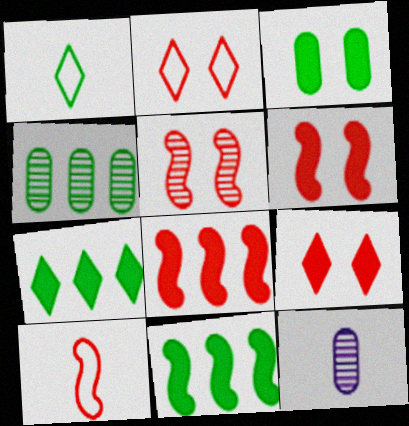[[2, 11, 12], 
[5, 8, 10]]